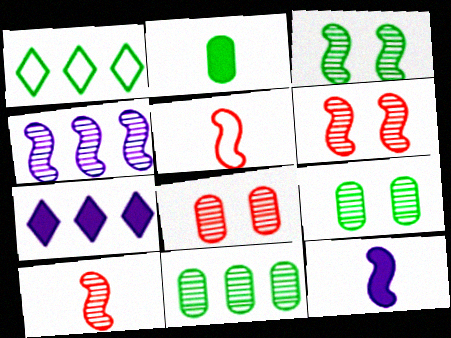[[1, 2, 3], 
[1, 8, 12], 
[3, 4, 10], 
[5, 7, 9]]